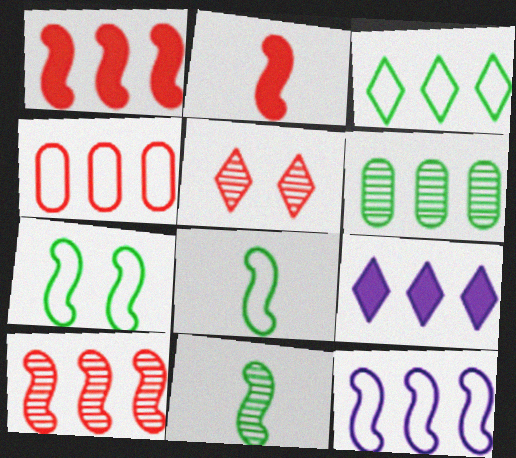[[2, 4, 5], 
[3, 4, 12]]